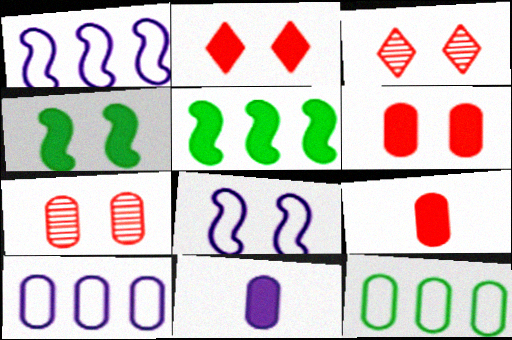[[2, 5, 11], 
[7, 11, 12]]